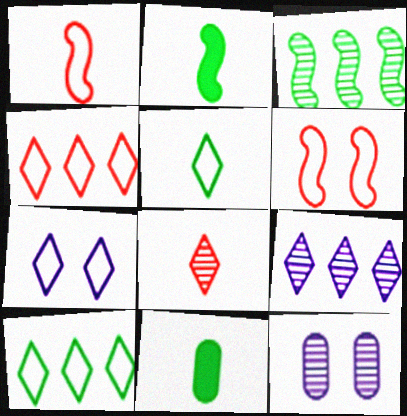[[2, 4, 12], 
[3, 8, 12], 
[4, 5, 7], 
[6, 9, 11]]